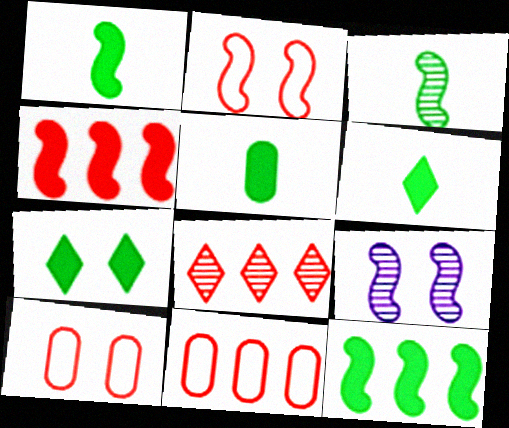[[1, 5, 6], 
[4, 8, 11], 
[5, 7, 12], 
[6, 9, 11], 
[7, 9, 10]]